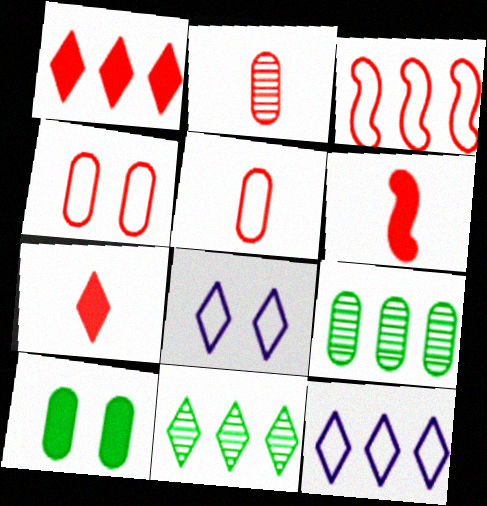[[1, 11, 12], 
[6, 8, 9], 
[7, 8, 11]]